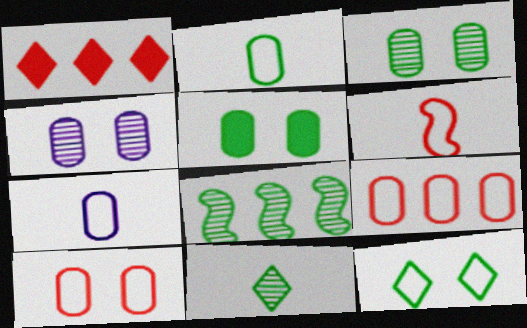[[3, 8, 11], 
[4, 5, 10]]